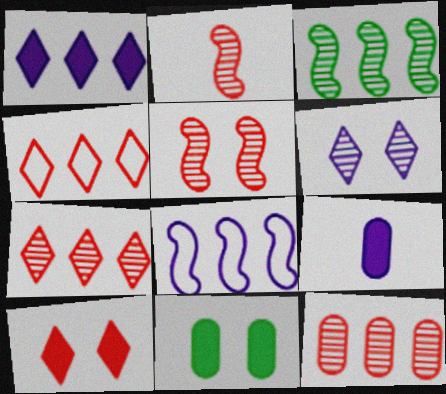[[6, 8, 9]]